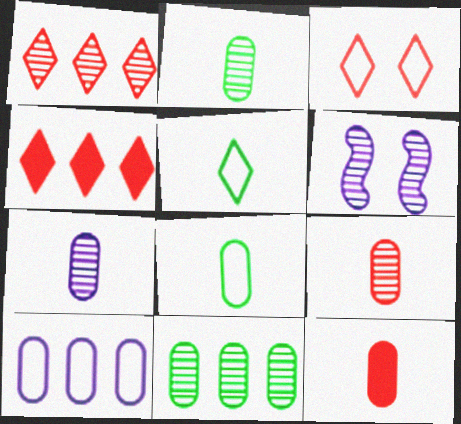[[1, 2, 6], 
[2, 7, 9], 
[4, 6, 8], 
[7, 8, 12]]